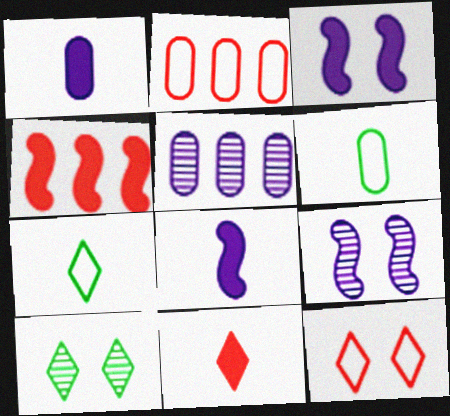[[2, 8, 10]]